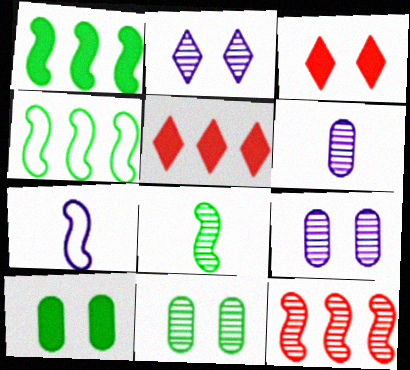[[3, 4, 6], 
[5, 7, 11]]